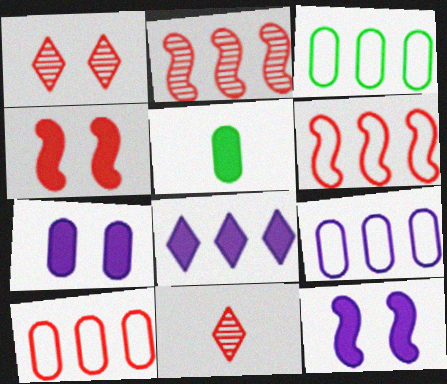[[2, 3, 8], 
[3, 9, 10], 
[3, 11, 12], 
[4, 5, 8], 
[4, 10, 11]]